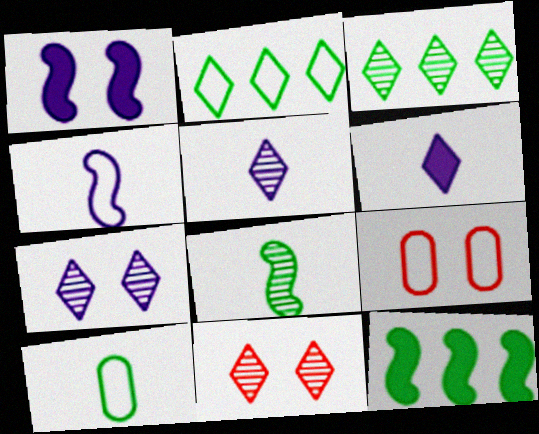[[2, 4, 9], 
[2, 6, 11], 
[3, 5, 11], 
[5, 9, 12]]